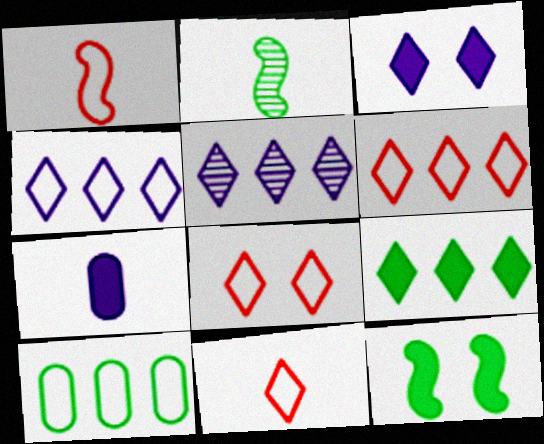[[2, 7, 11], 
[5, 6, 9], 
[6, 8, 11]]